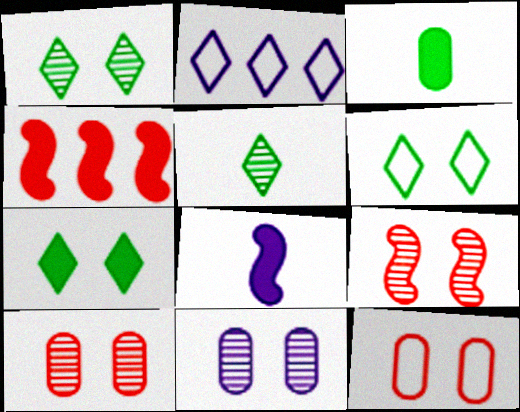[[1, 6, 7], 
[1, 9, 11], 
[2, 3, 9], 
[2, 8, 11]]